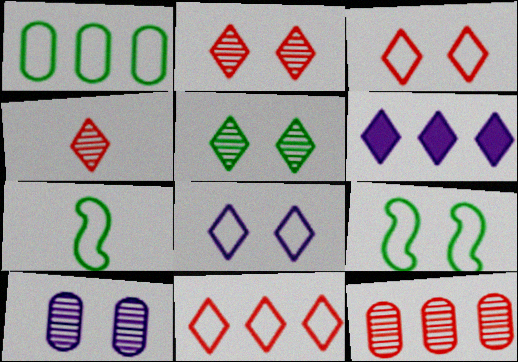[]